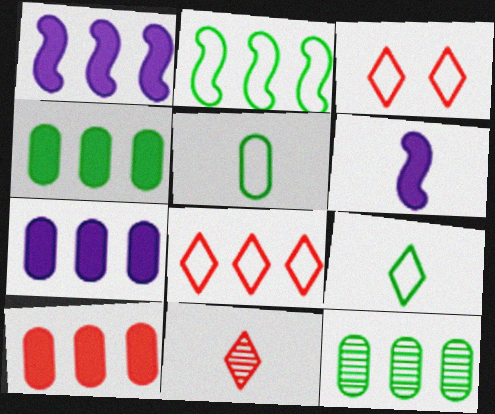[[1, 8, 12], 
[3, 6, 12], 
[4, 7, 10], 
[5, 6, 11]]